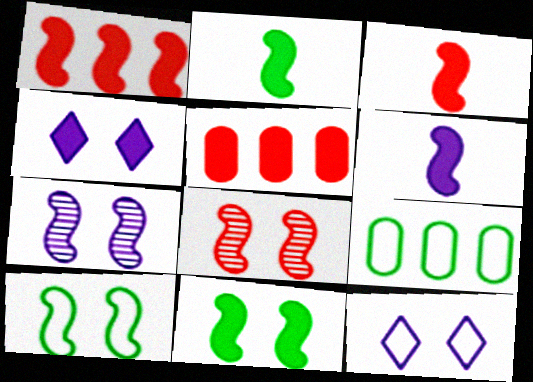[[1, 6, 11], 
[2, 3, 6], 
[2, 4, 5]]